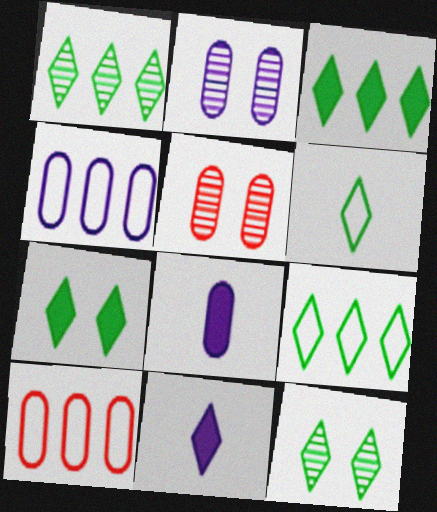[[1, 3, 9], 
[1, 6, 7], 
[2, 4, 8], 
[3, 6, 12]]